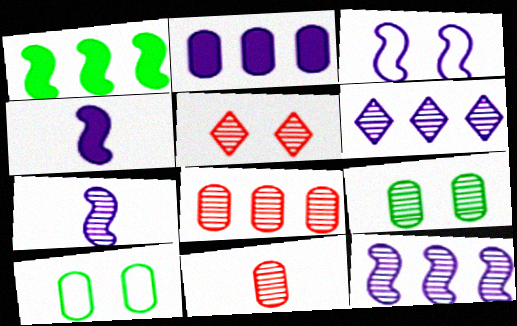[[2, 10, 11], 
[3, 4, 12]]